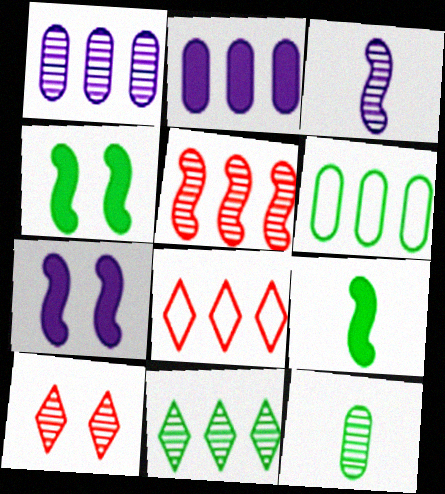[[1, 5, 11], 
[7, 8, 12]]